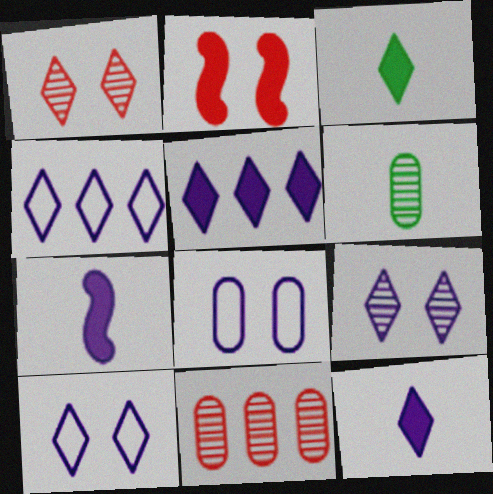[[1, 3, 4], 
[2, 4, 6], 
[4, 9, 12]]